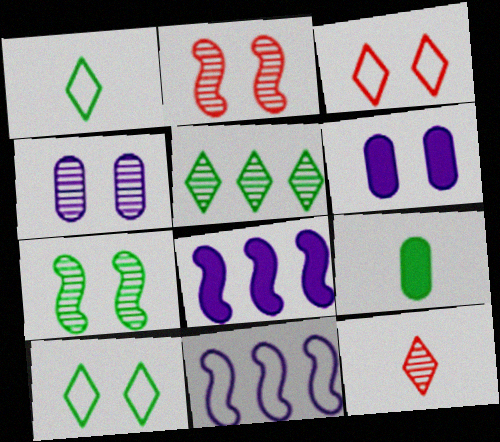[[2, 6, 10], 
[3, 6, 7]]